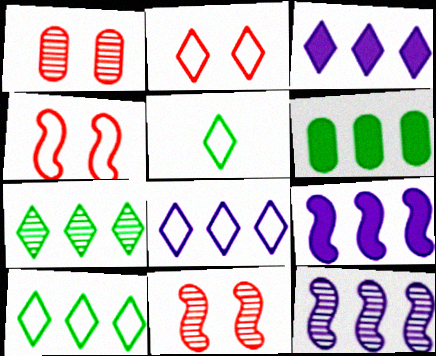[[1, 5, 9], 
[2, 5, 8]]